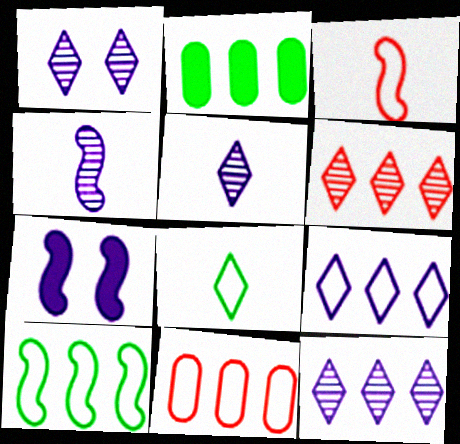[[1, 2, 3], 
[1, 5, 12], 
[9, 10, 11]]